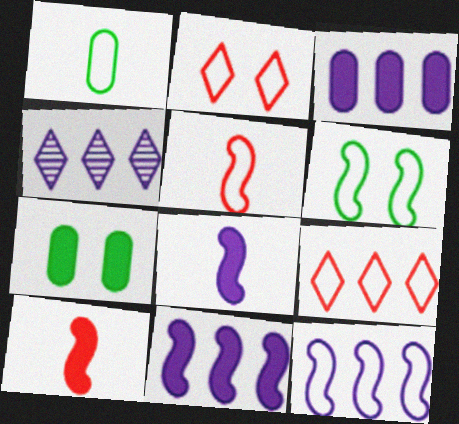[[1, 2, 12], 
[3, 4, 12], 
[4, 5, 7], 
[5, 6, 12]]